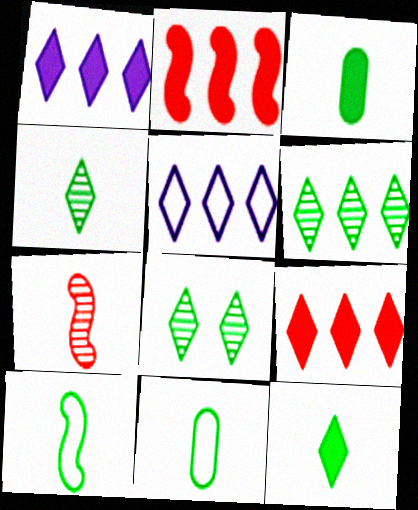[[3, 4, 10], 
[4, 6, 8], 
[5, 6, 9]]